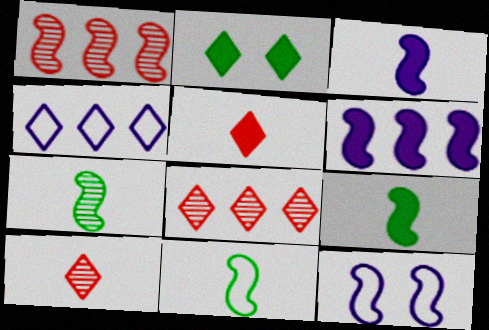[[1, 9, 12], 
[2, 4, 10], 
[7, 9, 11]]